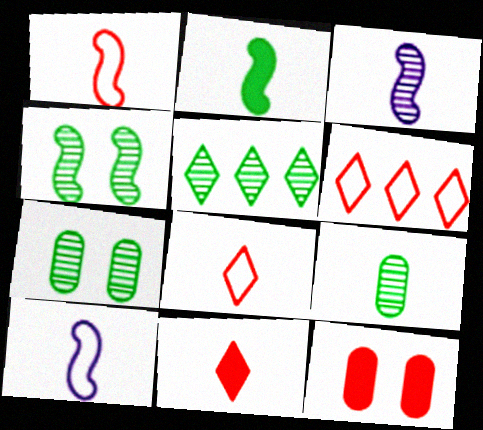[[1, 2, 3], 
[4, 5, 9], 
[5, 10, 12], 
[9, 10, 11]]